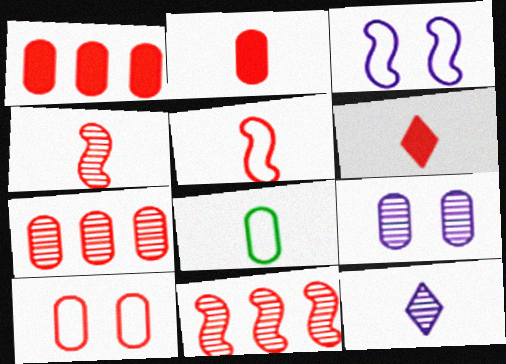[[1, 8, 9], 
[2, 7, 10], 
[6, 10, 11]]